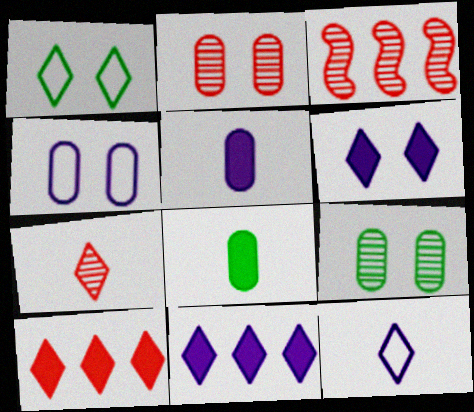[[1, 3, 5], 
[1, 7, 11], 
[2, 3, 7]]